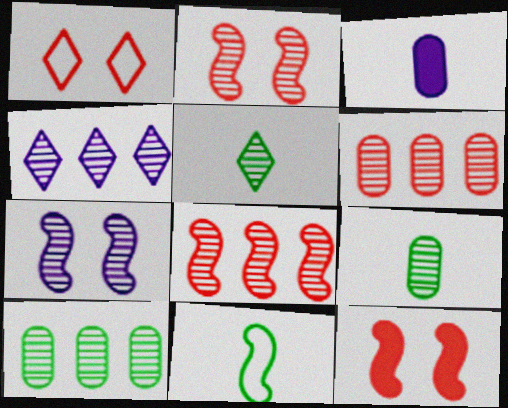[[2, 4, 9], 
[4, 8, 10], 
[5, 6, 7]]